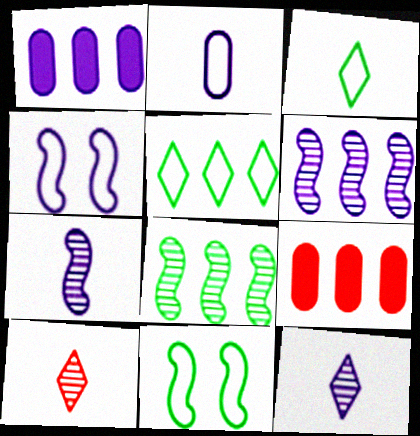[[1, 4, 12], 
[1, 10, 11], 
[5, 6, 9], 
[9, 11, 12]]